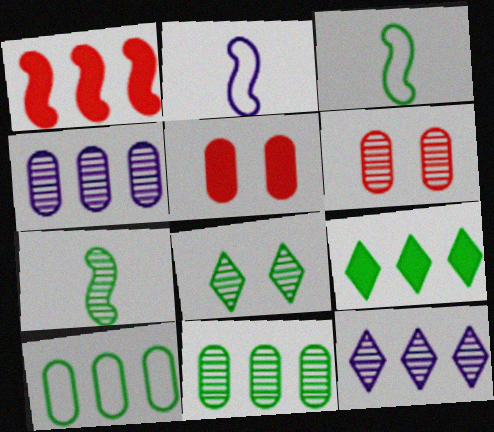[[1, 10, 12], 
[2, 6, 9], 
[3, 5, 12], 
[6, 7, 12], 
[7, 8, 11]]